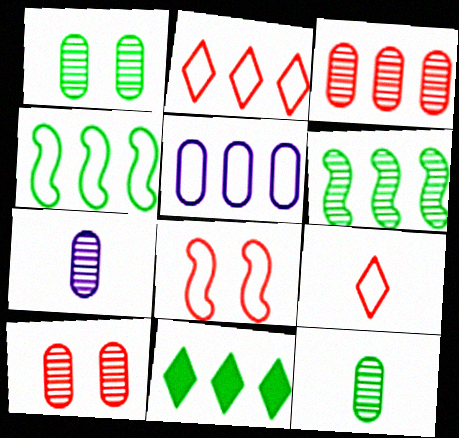[[1, 3, 7], 
[2, 4, 5], 
[7, 8, 11]]